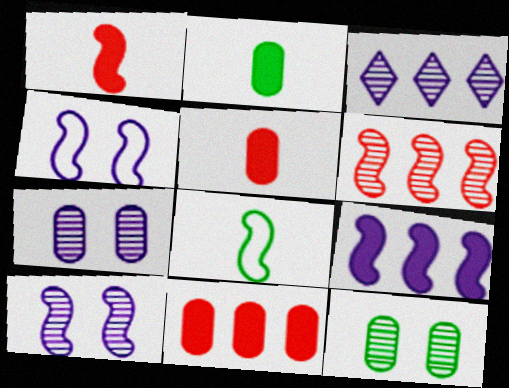[]